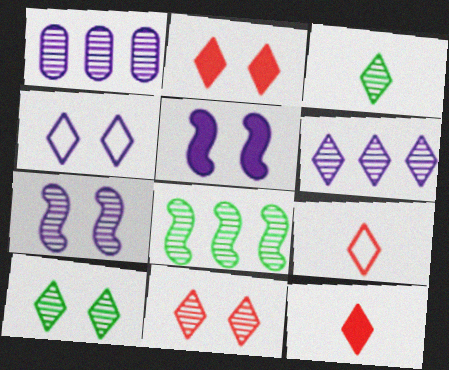[[2, 4, 10], 
[3, 6, 11]]